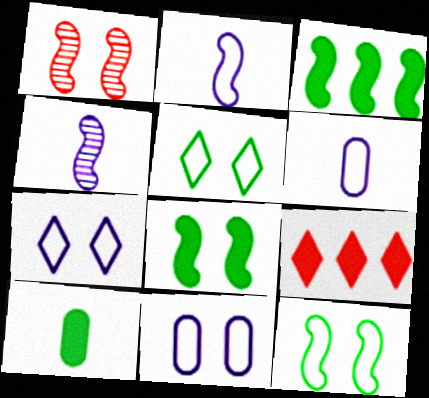[[1, 2, 3]]